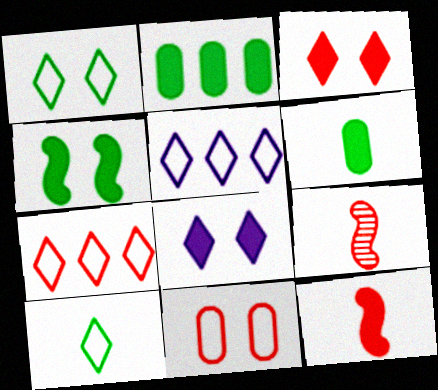[[2, 8, 12]]